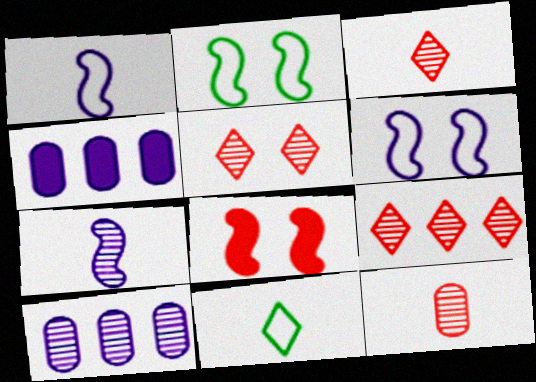[[2, 3, 4], 
[3, 5, 9], 
[8, 10, 11]]